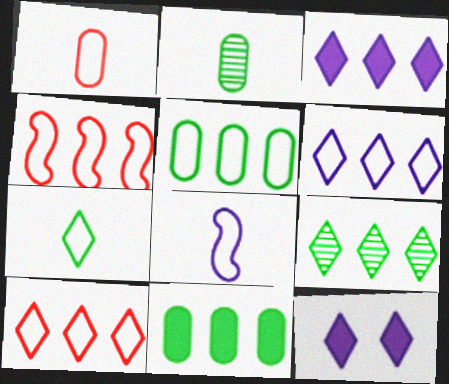[[1, 7, 8], 
[2, 4, 12], 
[3, 9, 10], 
[4, 5, 6]]